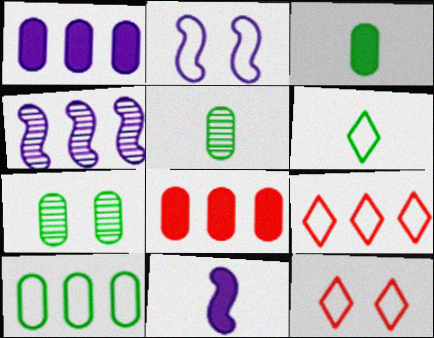[[2, 4, 11], 
[3, 4, 12], 
[3, 7, 10], 
[7, 9, 11]]